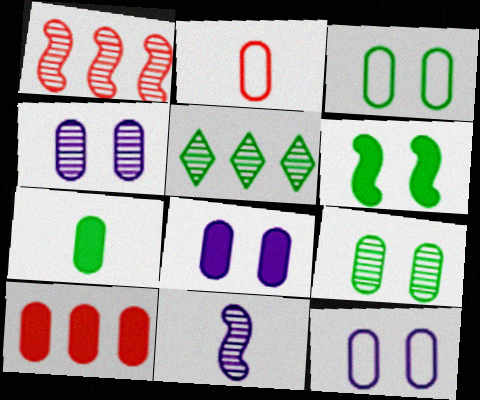[[4, 8, 12], 
[7, 8, 10]]